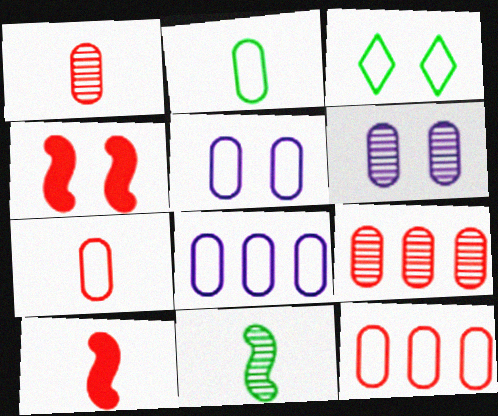[[2, 5, 12], 
[3, 4, 6]]